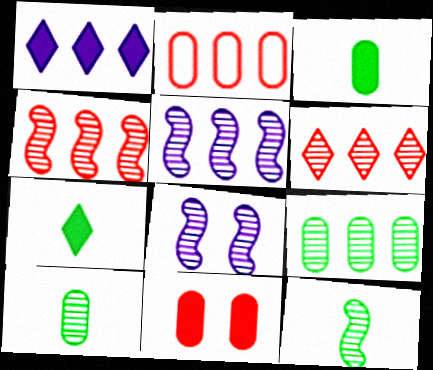[[2, 7, 8], 
[4, 8, 12], 
[5, 6, 9], 
[6, 8, 10]]